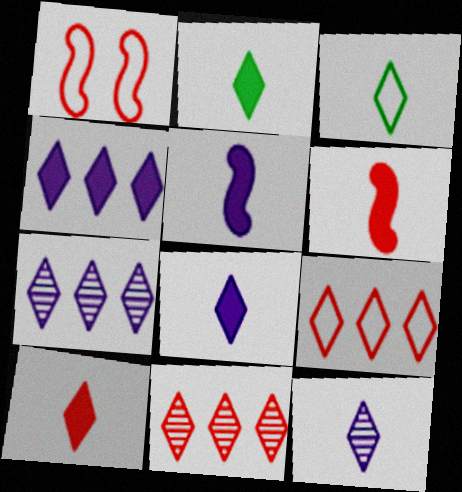[[2, 8, 10], 
[3, 10, 12]]